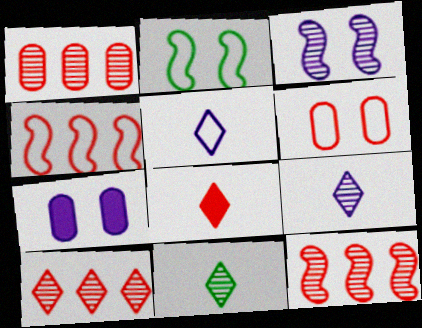[[1, 3, 11], 
[1, 10, 12], 
[4, 7, 11], 
[5, 8, 11], 
[6, 8, 12]]